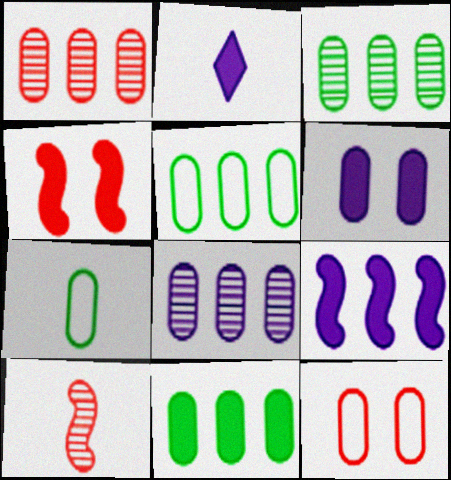[[1, 3, 8], 
[1, 6, 7], 
[2, 4, 11], 
[2, 6, 9], 
[2, 7, 10], 
[3, 5, 11]]